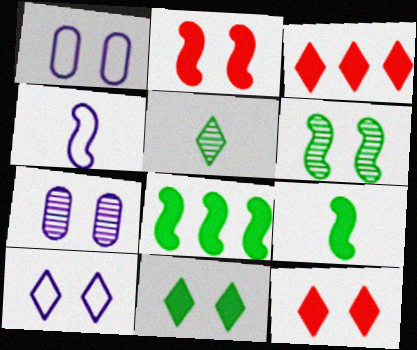[[1, 6, 12], 
[3, 5, 10]]